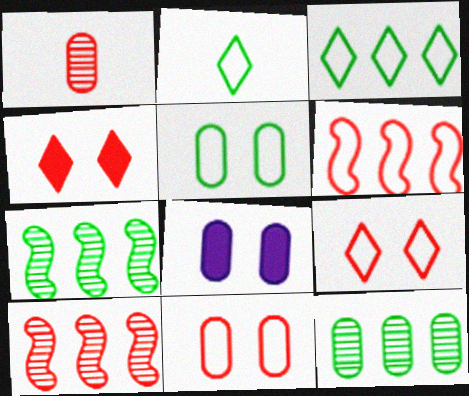[[1, 4, 6], 
[2, 8, 10]]